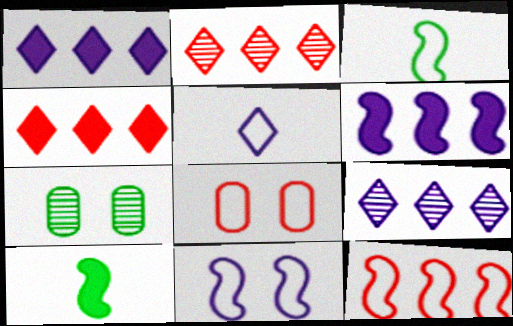[[3, 11, 12], 
[8, 9, 10]]